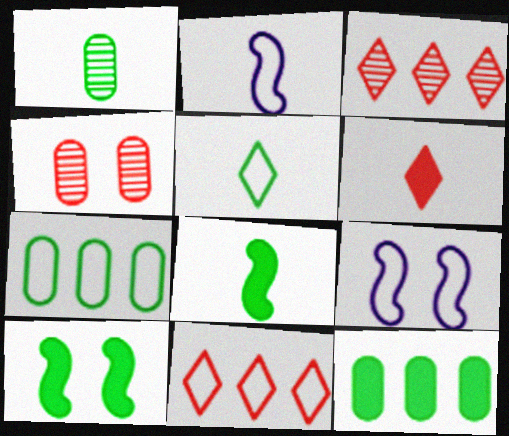[[1, 2, 6], 
[1, 5, 8]]